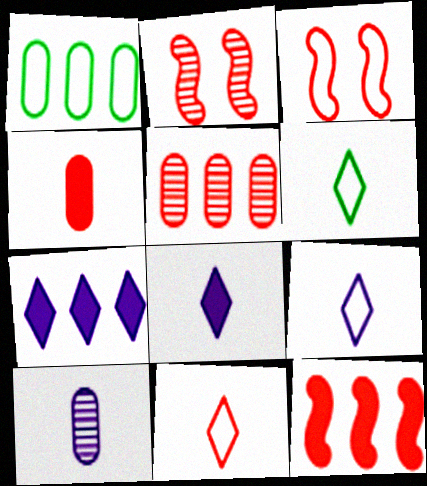[[1, 2, 8], 
[1, 3, 9], 
[6, 9, 11]]